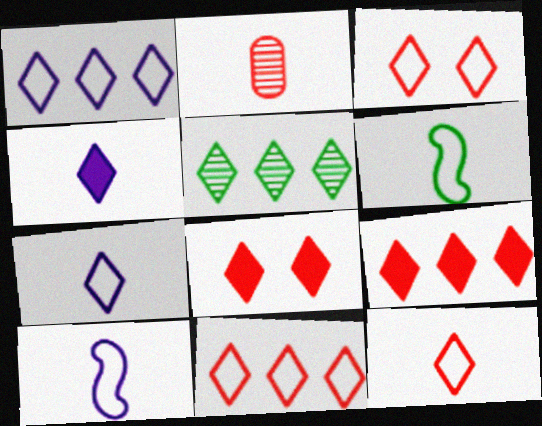[[1, 5, 9], 
[2, 4, 6], 
[3, 4, 5], 
[3, 11, 12], 
[5, 7, 8]]